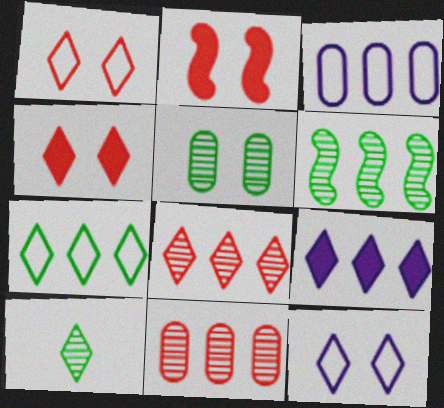[[1, 9, 10], 
[2, 3, 10], 
[2, 5, 12], 
[5, 6, 10], 
[7, 8, 9]]